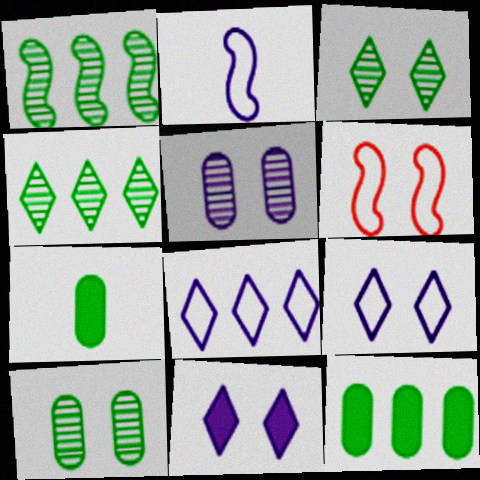[[6, 10, 11]]